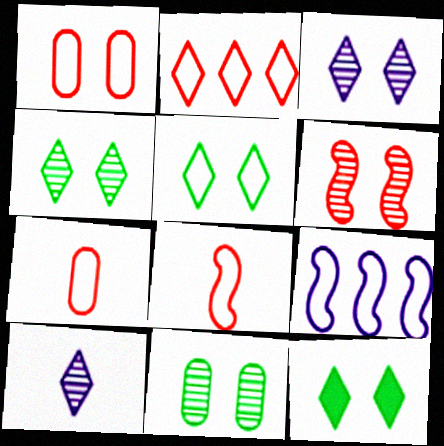[[1, 2, 8], 
[2, 10, 12], 
[3, 6, 11], 
[4, 5, 12], 
[5, 7, 9]]